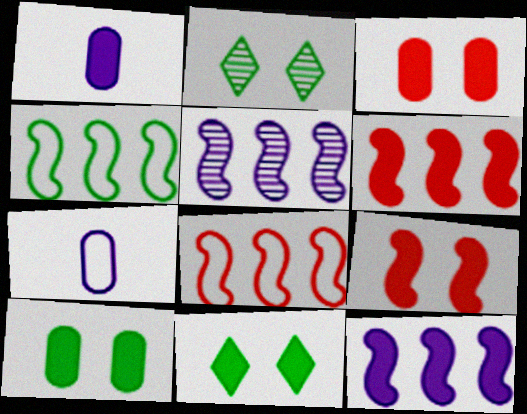[[1, 2, 8], 
[1, 6, 11], 
[2, 6, 7], 
[4, 5, 6]]